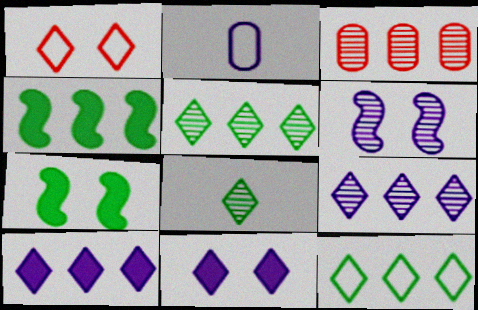[[1, 8, 10], 
[2, 6, 10], 
[3, 6, 8]]